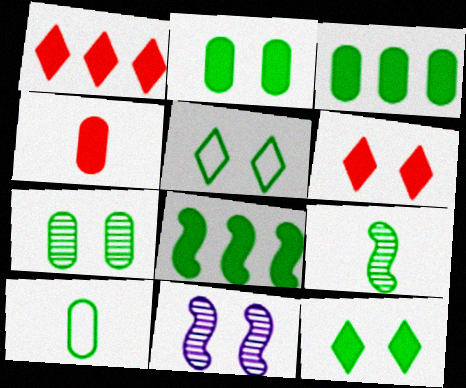[[1, 10, 11], 
[3, 5, 9], 
[3, 7, 10]]